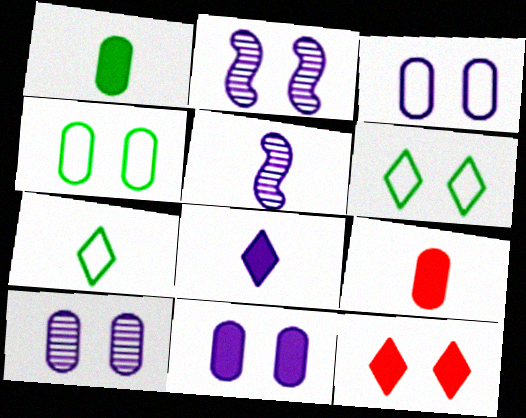[[2, 4, 12], 
[3, 10, 11], 
[5, 7, 9]]